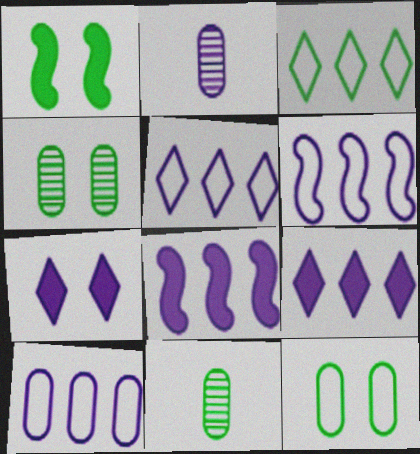[[1, 3, 11], 
[2, 6, 7], 
[5, 6, 10]]